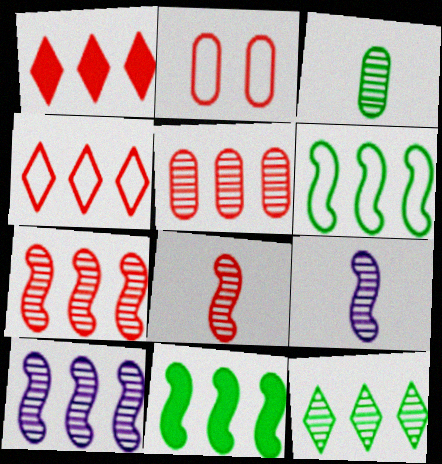[[1, 2, 8], 
[5, 10, 12]]